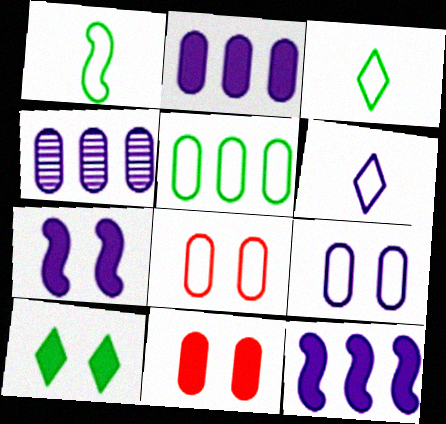[[4, 6, 7], 
[7, 10, 11]]